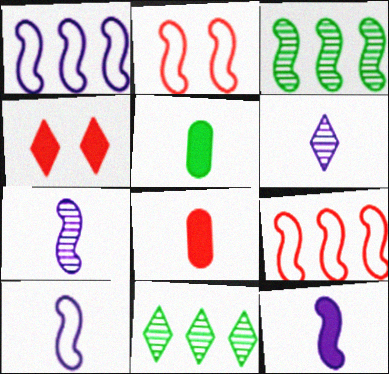[[2, 3, 12], 
[7, 10, 12]]